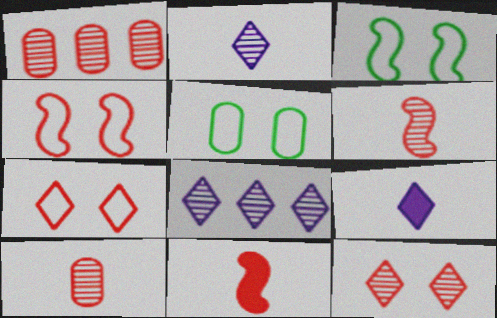[[1, 3, 9], 
[1, 6, 12], 
[1, 7, 11], 
[5, 8, 11]]